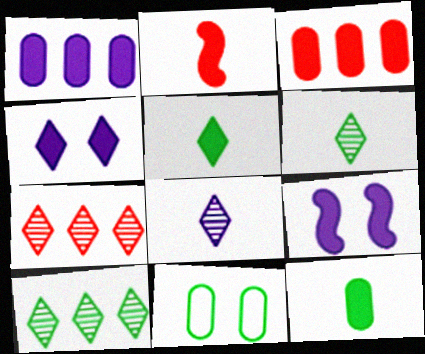[[3, 5, 9]]